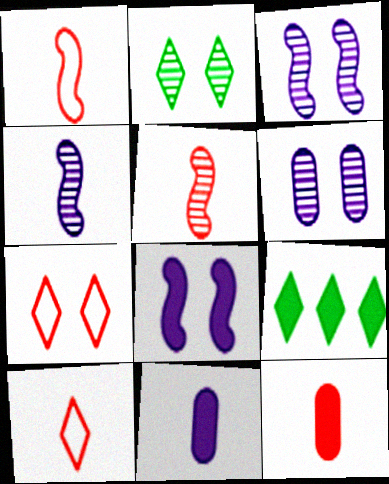[[1, 6, 9], 
[5, 10, 12], 
[8, 9, 12]]